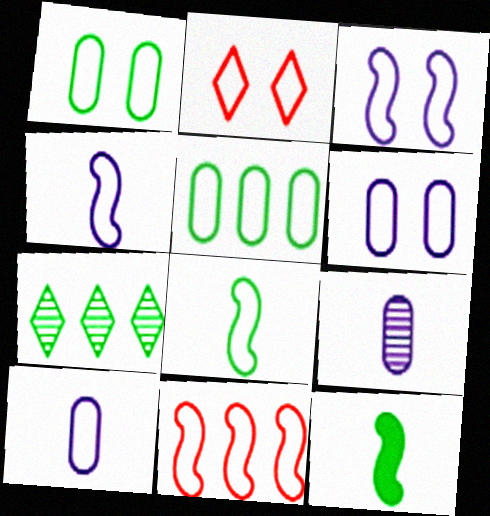[[1, 2, 3], 
[1, 7, 12], 
[2, 4, 5], 
[3, 8, 11]]